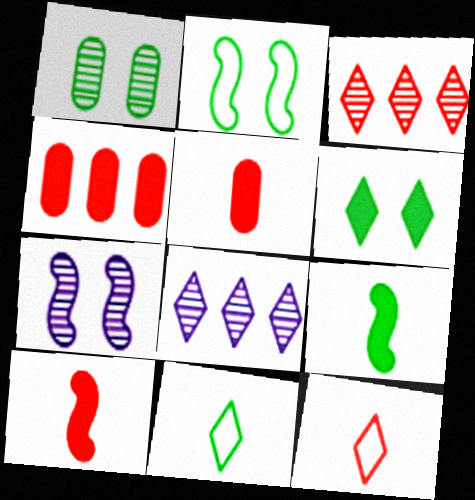[[1, 2, 6], 
[2, 5, 8], 
[4, 7, 11], 
[6, 8, 12]]